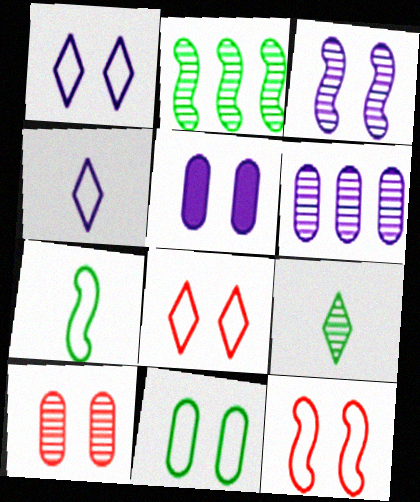[[1, 3, 5], 
[1, 11, 12], 
[5, 10, 11]]